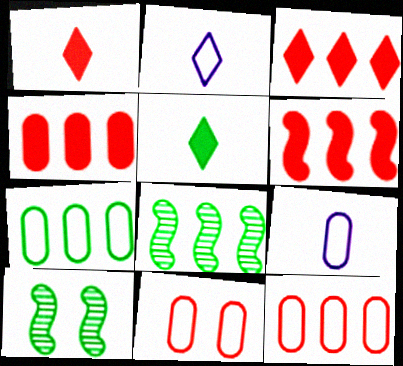[[2, 4, 10], 
[3, 4, 6], 
[3, 9, 10], 
[5, 7, 10], 
[7, 9, 11]]